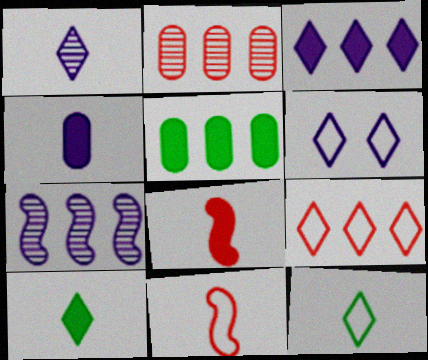[[1, 3, 6], 
[4, 6, 7], 
[4, 8, 10], 
[5, 7, 9], 
[6, 9, 12]]